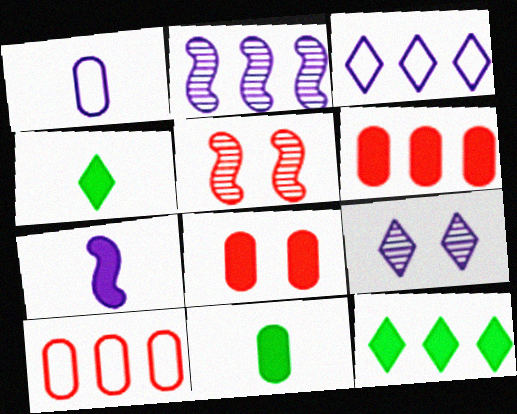[[1, 5, 12], 
[2, 10, 12], 
[3, 5, 11], 
[7, 8, 12]]